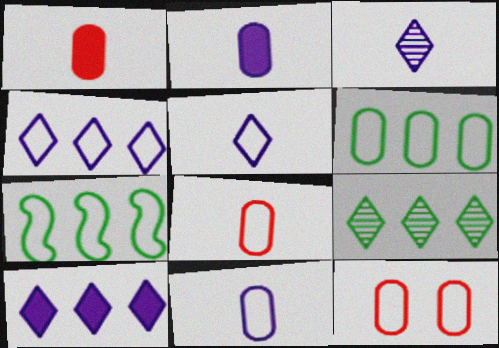[[5, 7, 12], 
[6, 11, 12]]